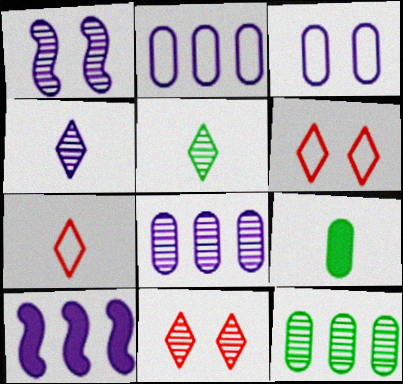[[1, 4, 8], 
[3, 4, 10]]